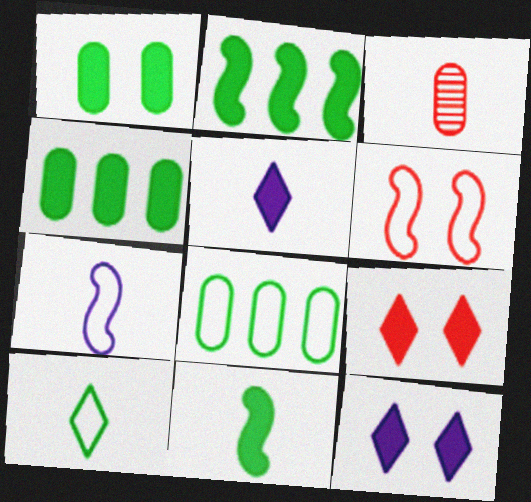[]